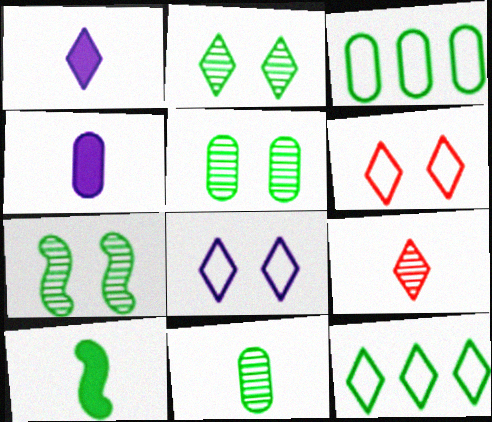[[2, 3, 10], 
[2, 5, 7], 
[5, 10, 12]]